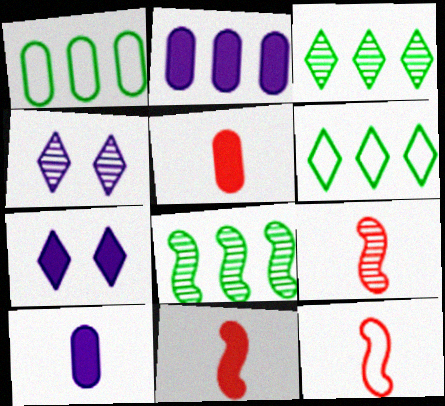[[1, 4, 11], 
[1, 7, 9], 
[9, 11, 12]]